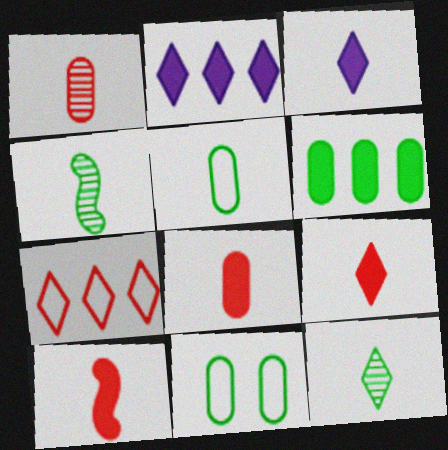[[8, 9, 10]]